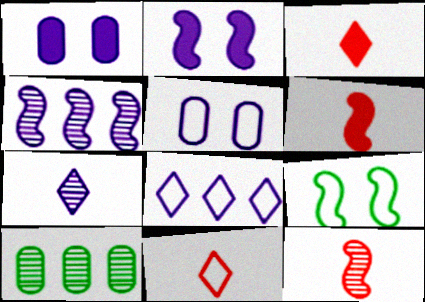[[2, 10, 11], 
[4, 6, 9]]